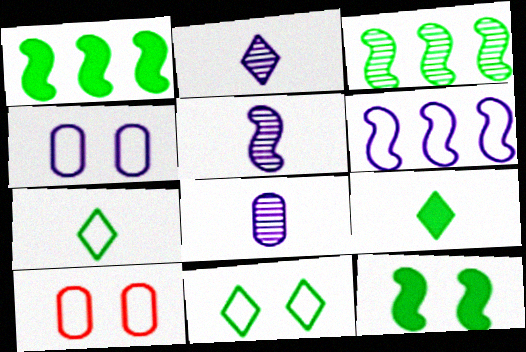[[1, 2, 10], 
[2, 5, 8], 
[6, 7, 10]]